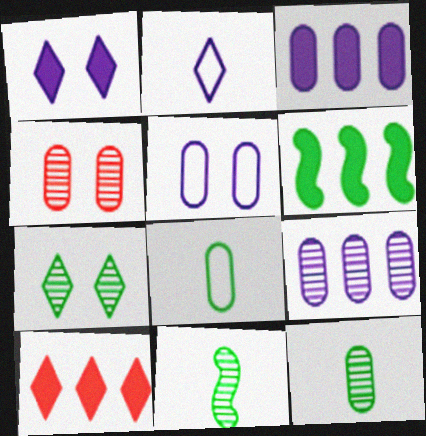[[2, 4, 6], 
[2, 7, 10], 
[3, 4, 8], 
[3, 6, 10], 
[4, 9, 12], 
[5, 10, 11], 
[6, 7, 8]]